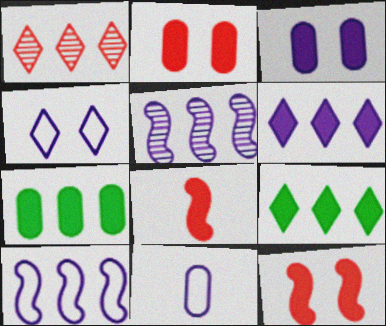[[1, 7, 10], 
[3, 8, 9], 
[4, 10, 11]]